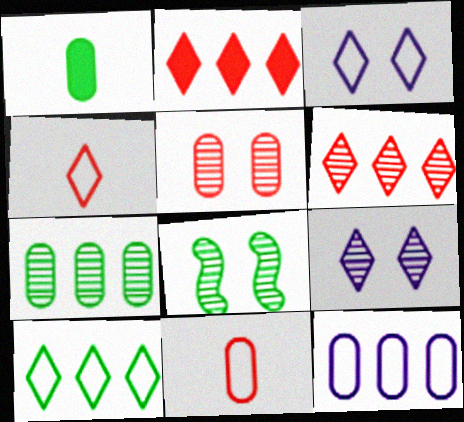[[1, 5, 12], 
[1, 8, 10], 
[3, 4, 10], 
[5, 8, 9]]